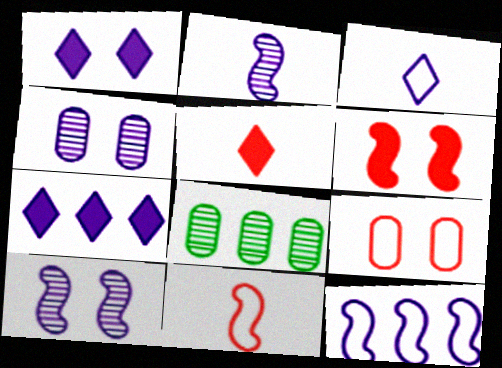[[1, 8, 11], 
[3, 6, 8]]